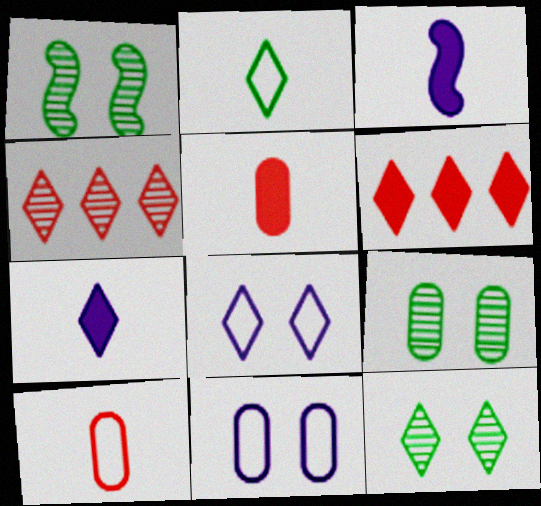[[1, 9, 12]]